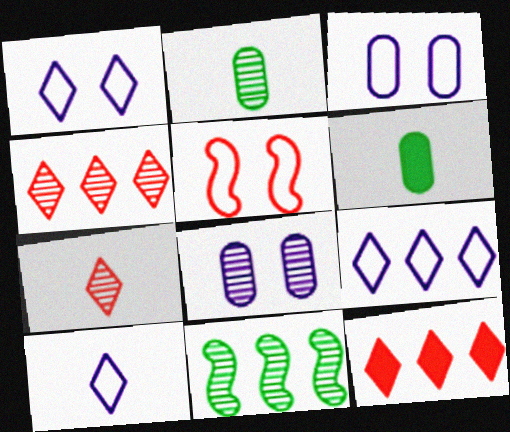[[1, 9, 10], 
[7, 8, 11]]